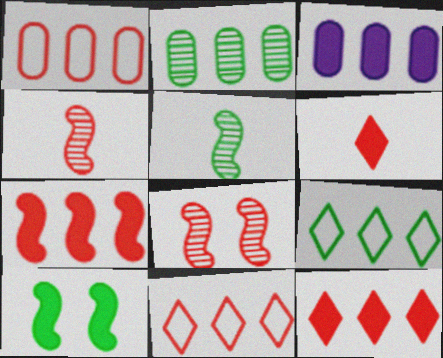[[1, 2, 3], 
[1, 6, 8], 
[3, 6, 10]]